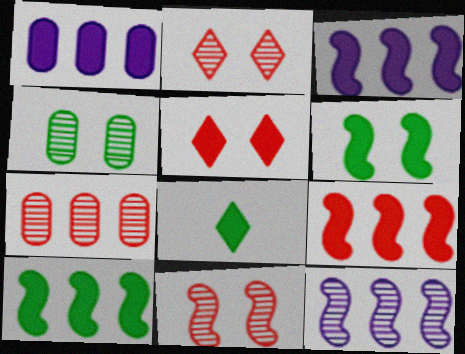[[3, 9, 10]]